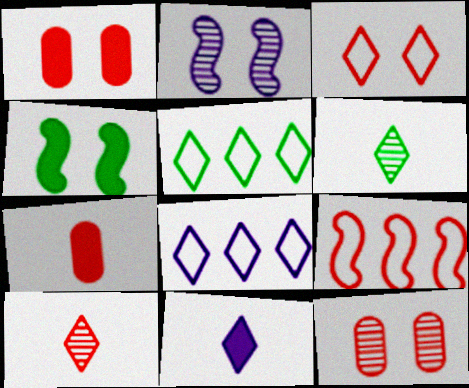[[1, 9, 10], 
[2, 5, 7]]